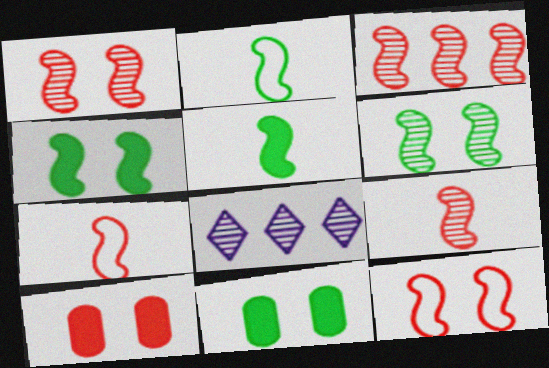[[1, 3, 9], 
[2, 8, 10], 
[7, 8, 11]]